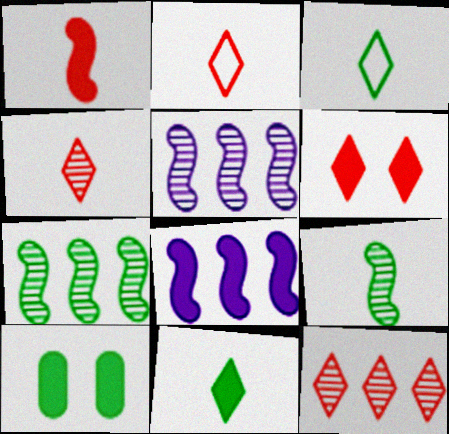[[2, 5, 10], 
[2, 6, 12], 
[3, 7, 10]]